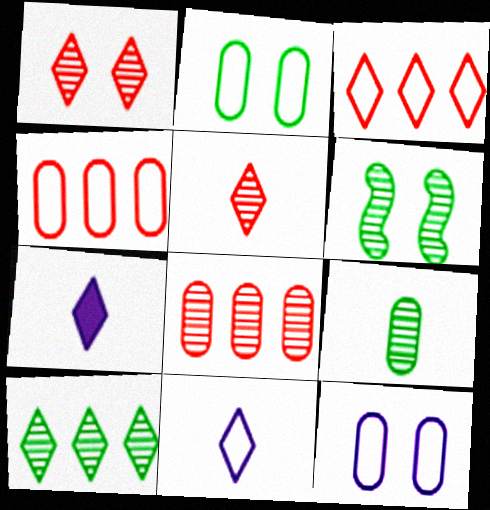[[4, 6, 7], 
[6, 9, 10]]